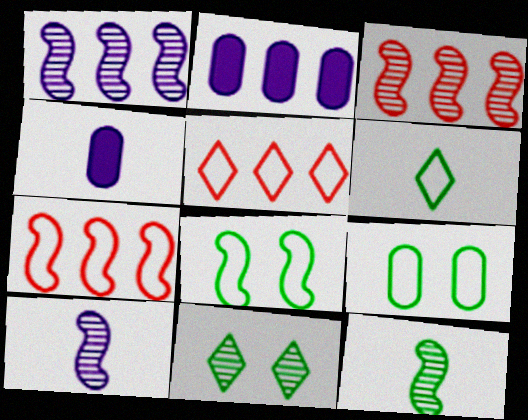[[4, 7, 11]]